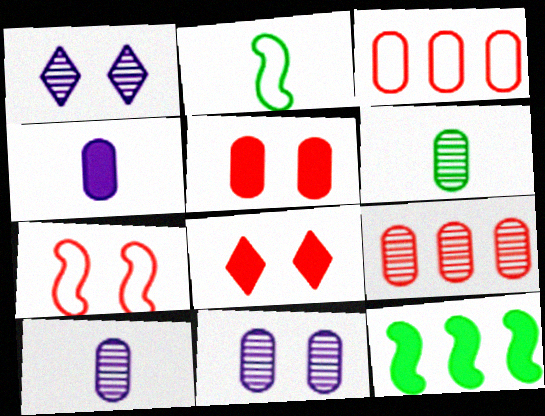[[4, 8, 12], 
[6, 9, 11]]